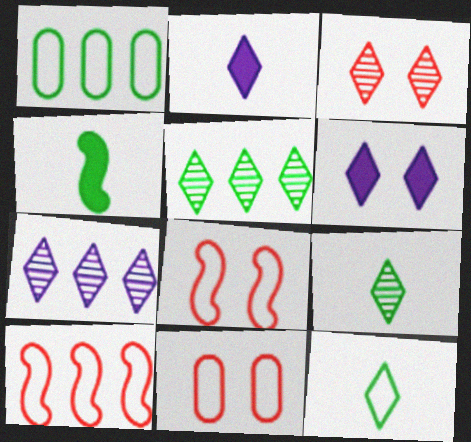[[3, 7, 9], 
[4, 7, 11]]